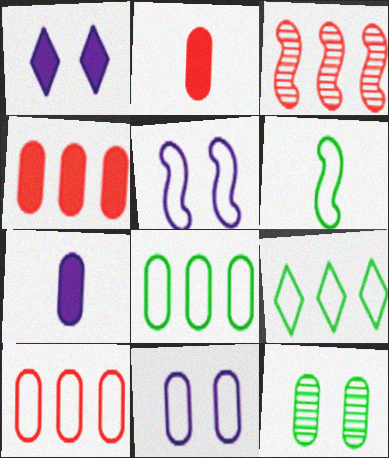[[7, 10, 12]]